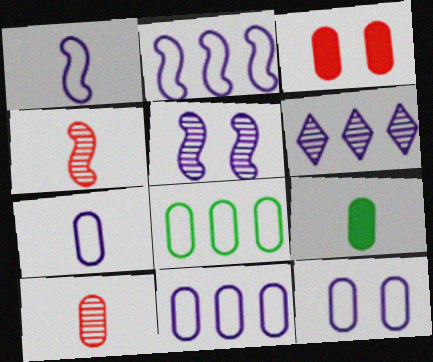[[7, 9, 10], 
[7, 11, 12]]